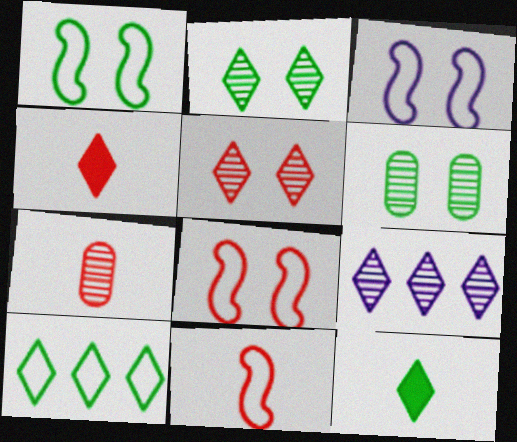[[1, 3, 8], 
[2, 10, 12], 
[4, 7, 11]]